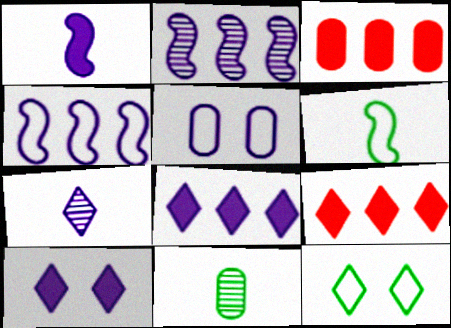[[3, 5, 11], 
[7, 9, 12]]